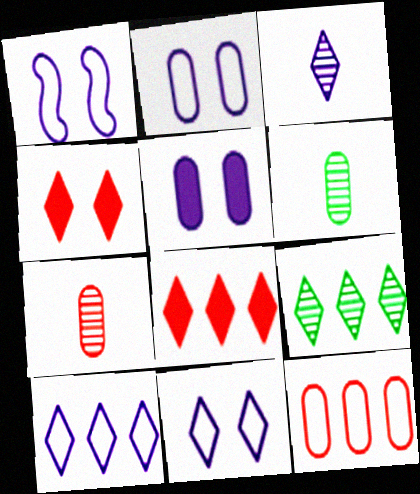[[1, 2, 11], 
[1, 6, 8], 
[5, 6, 12], 
[8, 9, 10]]